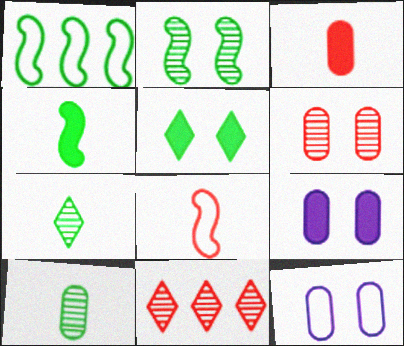[[1, 2, 4], 
[1, 5, 10], 
[4, 11, 12]]